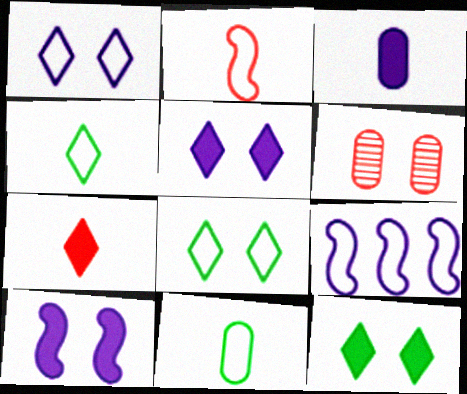[[6, 8, 10]]